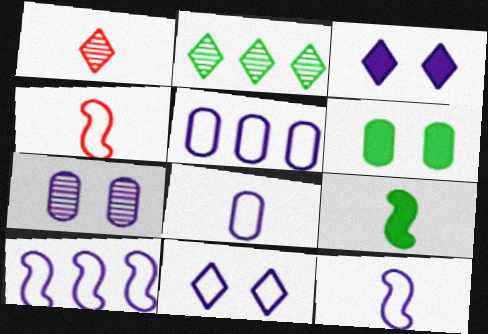[[1, 6, 10], 
[1, 8, 9], 
[5, 11, 12], 
[8, 10, 11]]